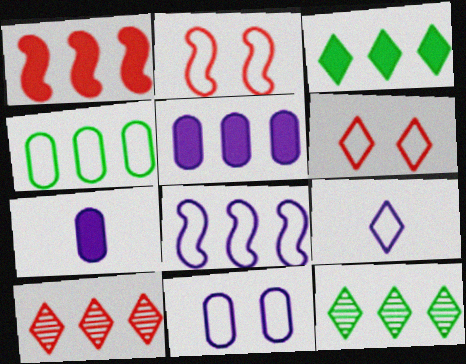[[1, 3, 5], 
[2, 4, 9], 
[2, 7, 12], 
[8, 9, 11]]